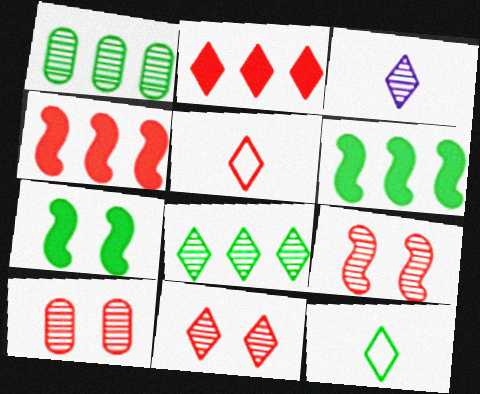[[1, 3, 9], 
[1, 7, 12], 
[2, 5, 11], 
[3, 8, 11], 
[4, 5, 10], 
[9, 10, 11]]